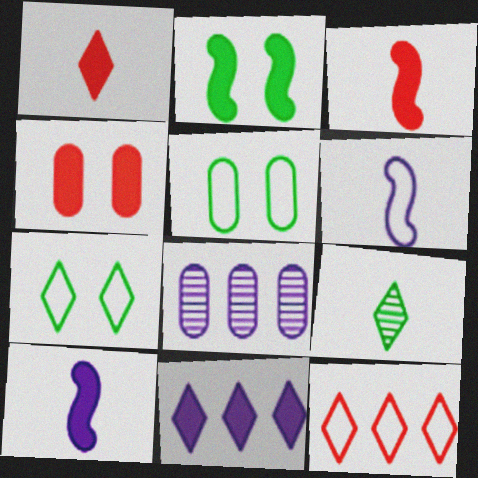[[3, 7, 8], 
[5, 6, 12]]